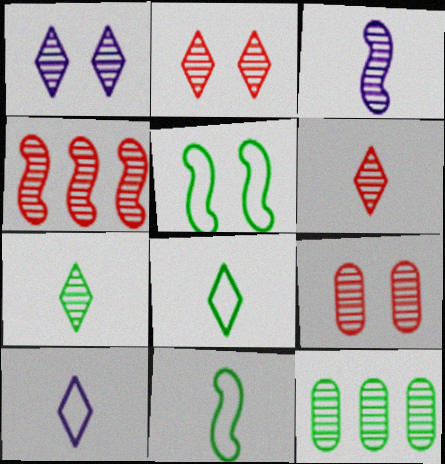[[2, 3, 12], 
[4, 6, 9]]